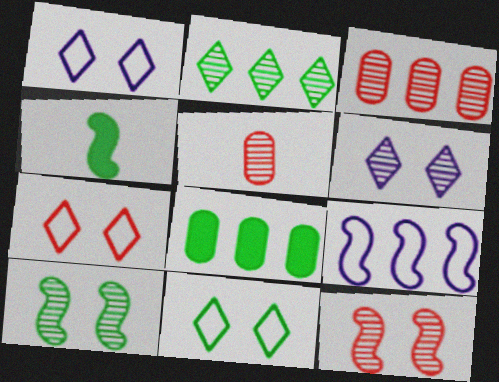[[1, 3, 4], 
[1, 7, 11], 
[4, 9, 12]]